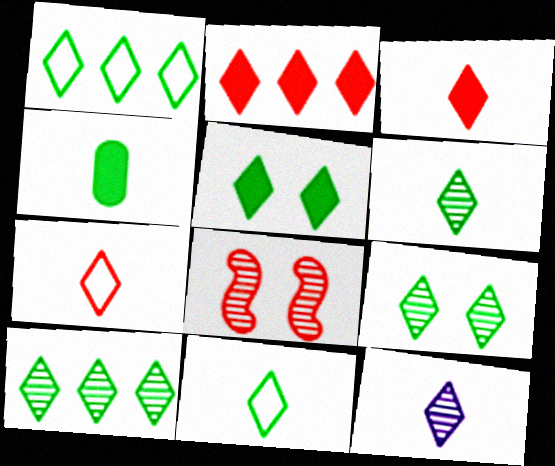[[1, 5, 6], 
[3, 11, 12], 
[5, 10, 11], 
[6, 9, 10]]